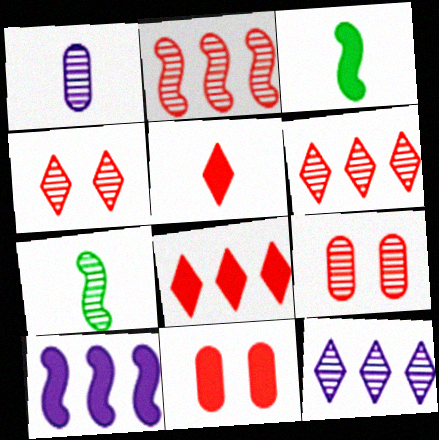[[7, 9, 12]]